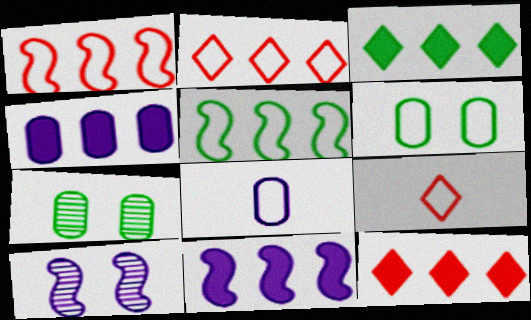[[7, 9, 11]]